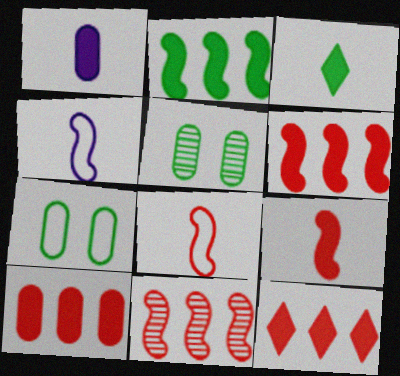[[1, 3, 9], 
[4, 5, 12], 
[6, 10, 12]]